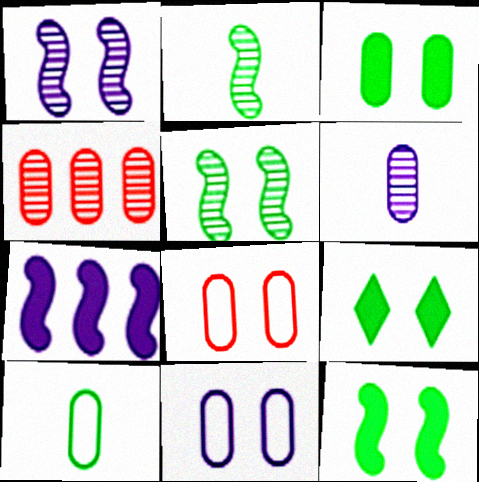[[1, 8, 9], 
[3, 9, 12]]